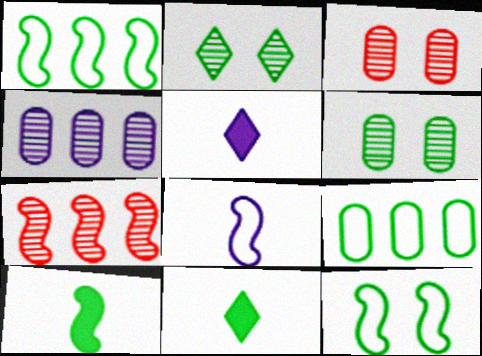[[1, 3, 5], 
[1, 6, 11], 
[2, 9, 10]]